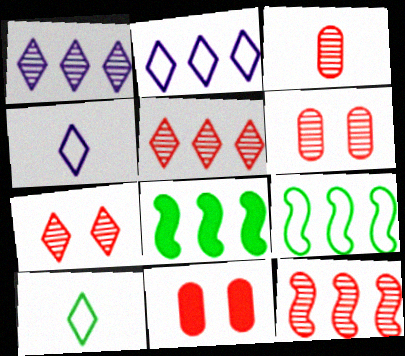[[3, 7, 12], 
[4, 6, 8]]